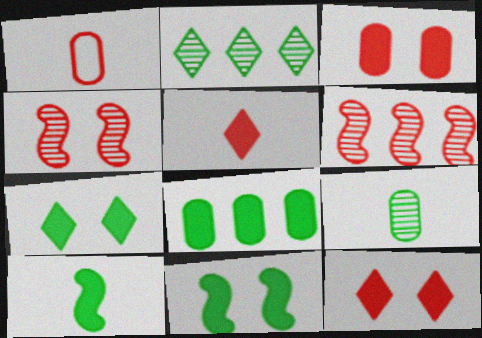[[1, 6, 12], 
[7, 8, 10]]